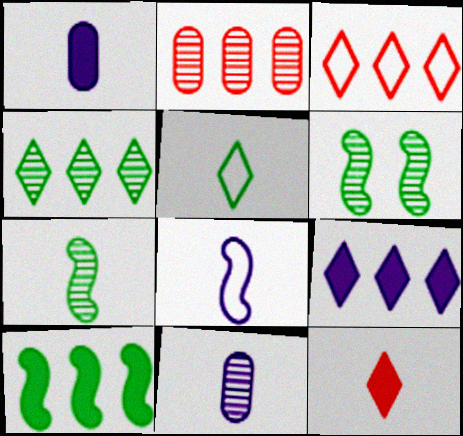[[1, 3, 6], 
[3, 4, 9]]